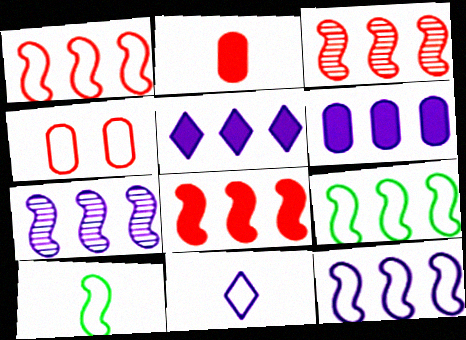[[1, 3, 8], 
[1, 9, 12], 
[4, 9, 11], 
[7, 8, 9]]